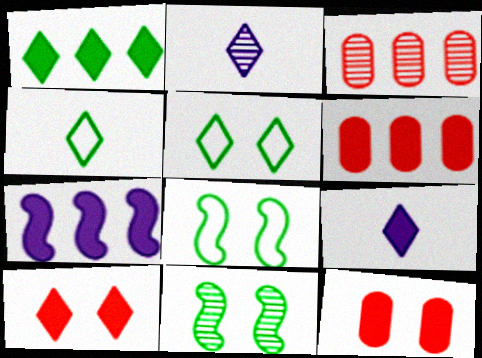[[1, 6, 7], 
[1, 9, 10], 
[2, 3, 11], 
[2, 6, 8], 
[3, 8, 9]]